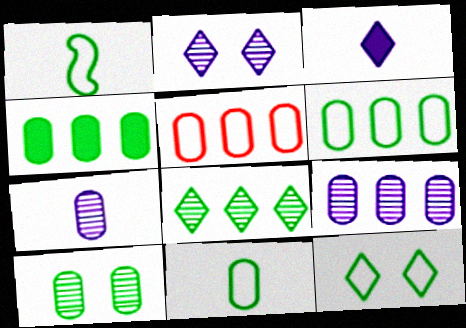[[1, 6, 12], 
[4, 5, 9], 
[4, 10, 11]]